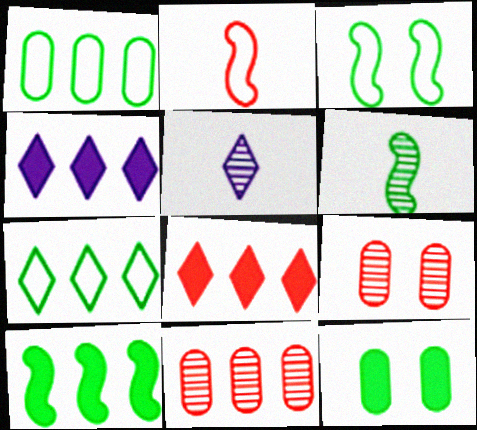[[2, 8, 9], 
[3, 6, 10], 
[6, 7, 12]]